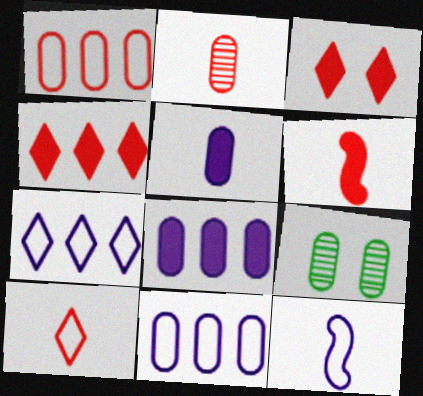[[1, 5, 9], 
[2, 6, 10], 
[4, 9, 12], 
[6, 7, 9]]